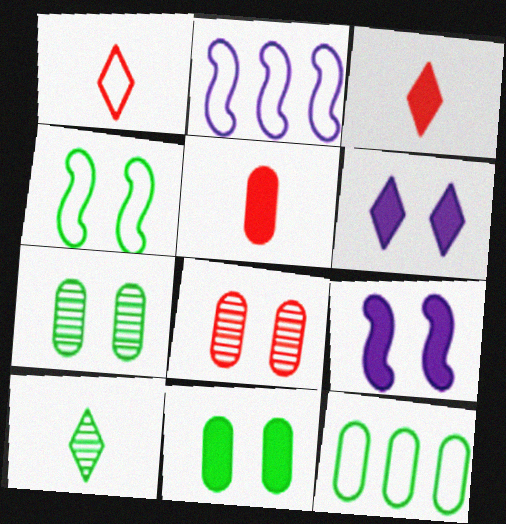[[2, 3, 7], 
[4, 6, 8]]